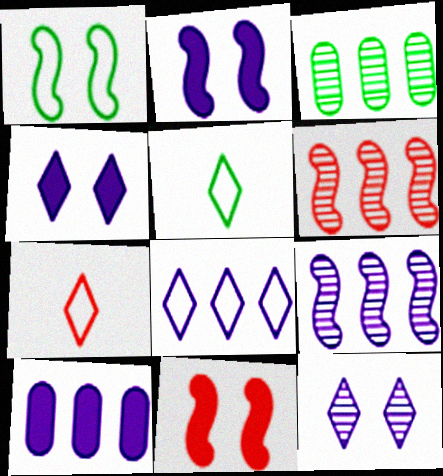[[2, 3, 7], 
[8, 9, 10]]